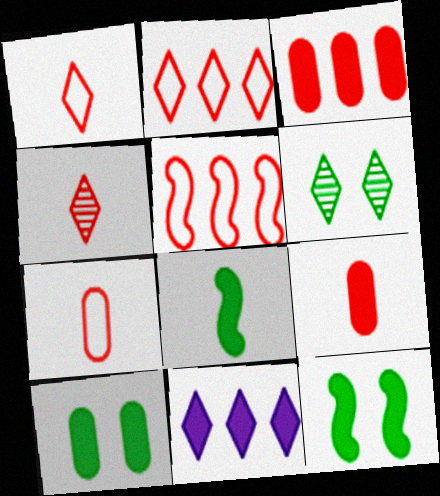[[1, 6, 11], 
[9, 11, 12]]